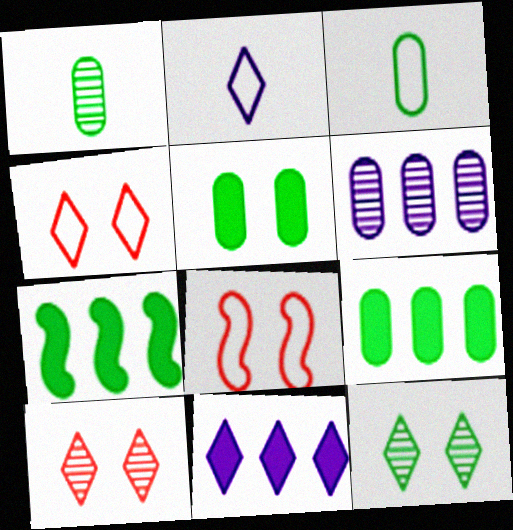[[1, 8, 11], 
[3, 7, 12]]